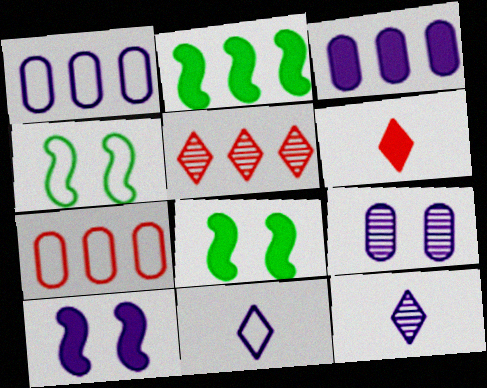[[1, 2, 5], 
[1, 10, 12], 
[3, 6, 8], 
[4, 7, 11], 
[7, 8, 12]]